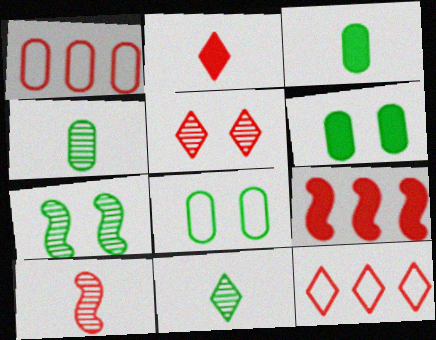[[2, 5, 12]]